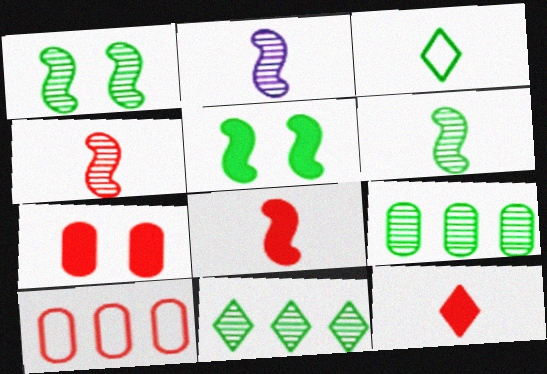[[2, 4, 6], 
[3, 5, 9]]